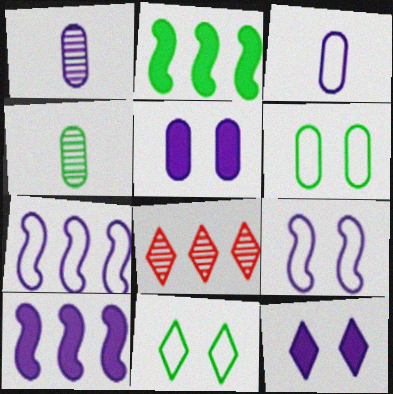[[1, 7, 12], 
[2, 4, 11]]